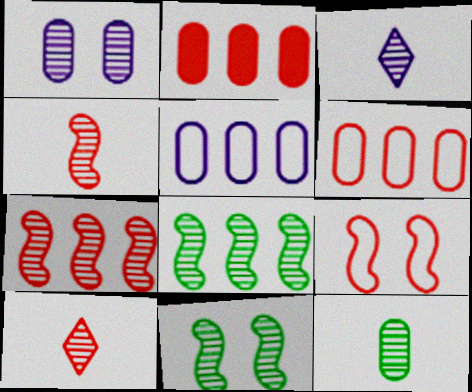[[1, 8, 10], 
[2, 9, 10], 
[3, 4, 12]]